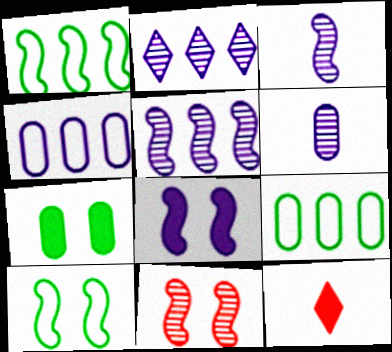[[8, 10, 11]]